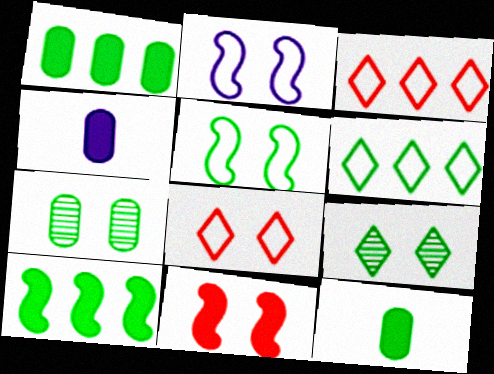[]